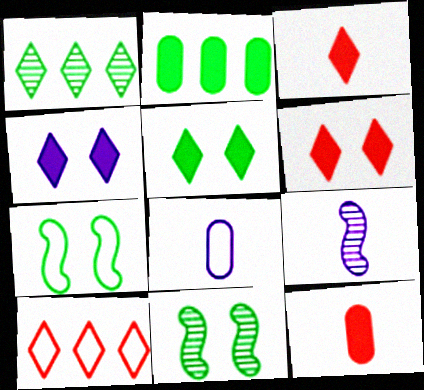[[4, 5, 6], 
[7, 8, 10]]